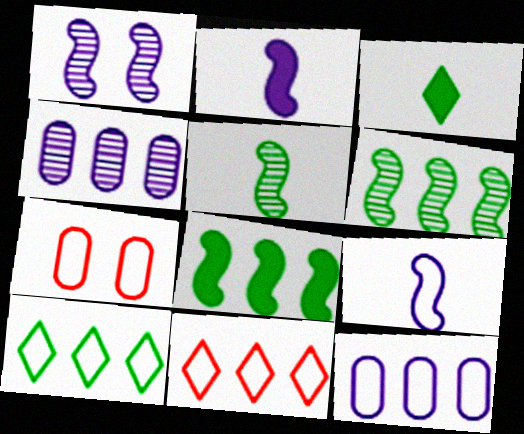[[4, 8, 11], 
[7, 9, 10]]